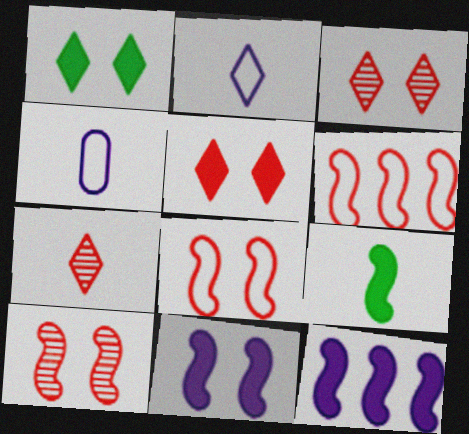[[4, 7, 9]]